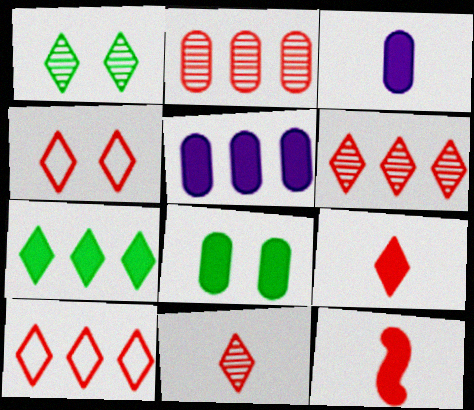[[2, 4, 12], 
[4, 6, 9]]